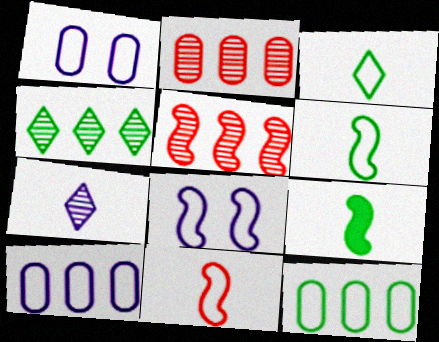[[5, 8, 9]]